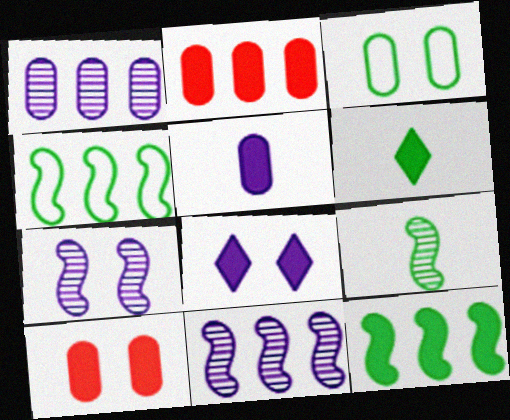[]